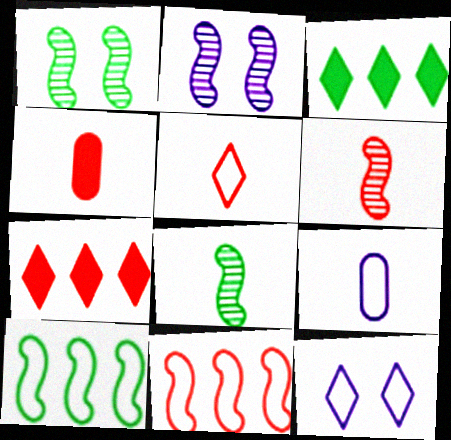[[1, 7, 9], 
[4, 5, 6]]